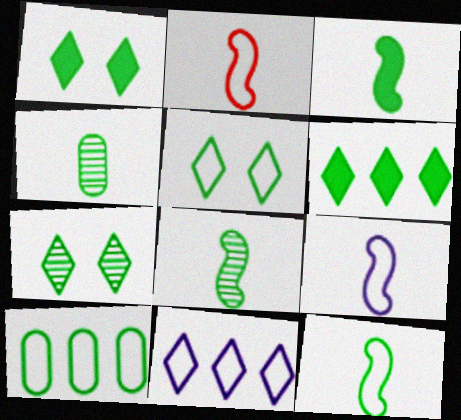[[1, 5, 7], 
[1, 8, 10], 
[2, 9, 12], 
[3, 7, 10], 
[3, 8, 12], 
[5, 10, 12]]